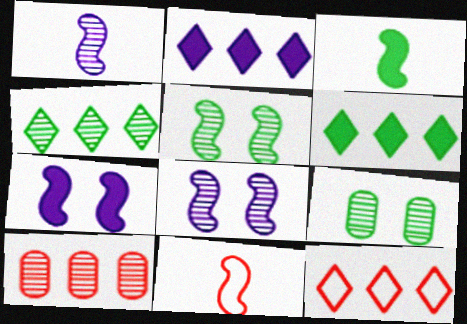[[1, 3, 11], 
[2, 4, 12], 
[2, 9, 11]]